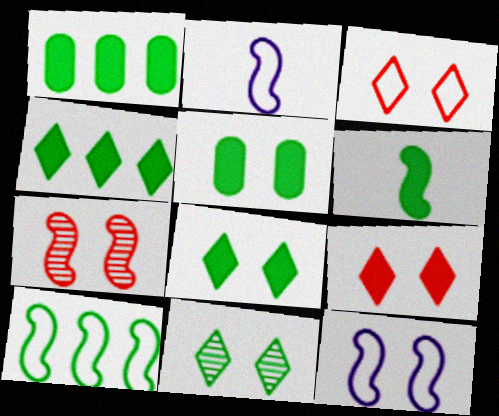[[1, 6, 8], 
[4, 5, 6]]